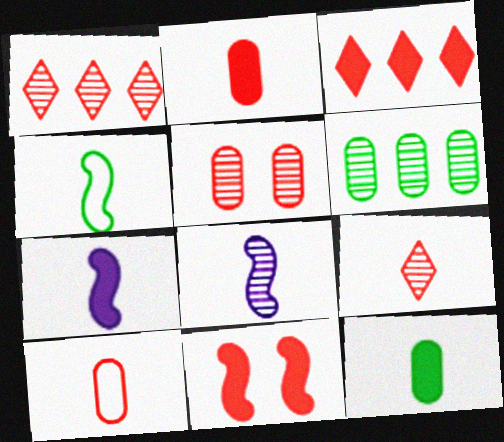[[1, 10, 11], 
[2, 3, 11]]